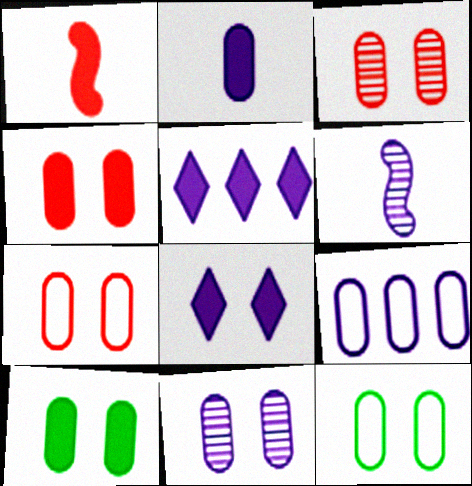[[1, 5, 10], 
[2, 9, 11], 
[3, 4, 7], 
[4, 11, 12], 
[6, 8, 9], 
[7, 10, 11]]